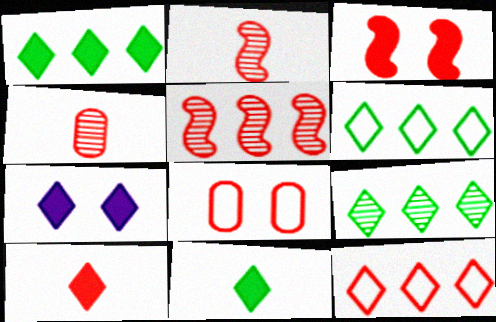[[1, 6, 9], 
[1, 7, 10], 
[3, 4, 12], 
[5, 8, 10]]